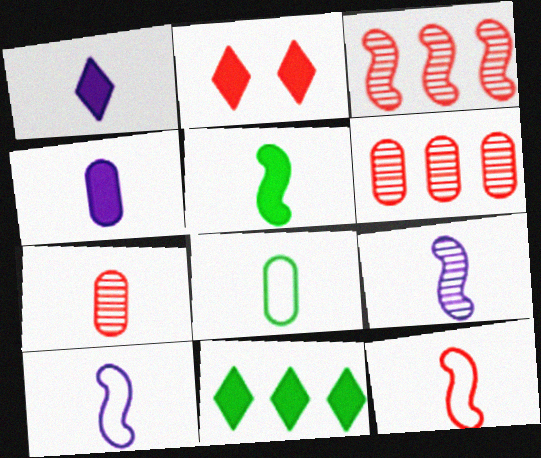[[1, 2, 11], 
[2, 6, 12], 
[4, 7, 8], 
[5, 9, 12]]